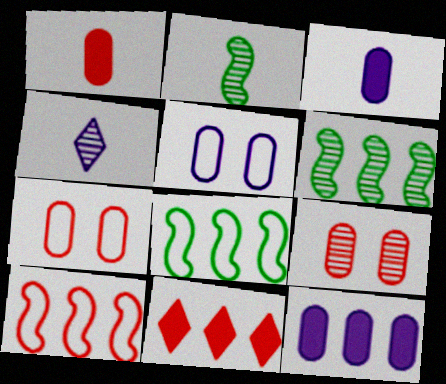[[2, 5, 11], 
[4, 6, 9]]